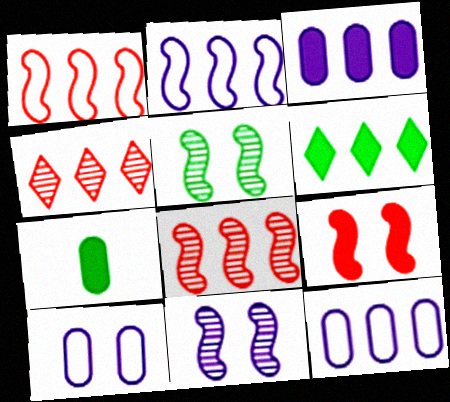[[6, 8, 12]]